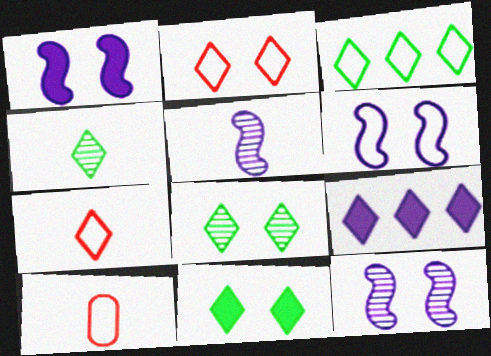[[1, 6, 12], 
[2, 4, 9], 
[3, 4, 11], 
[3, 6, 10], 
[7, 8, 9]]